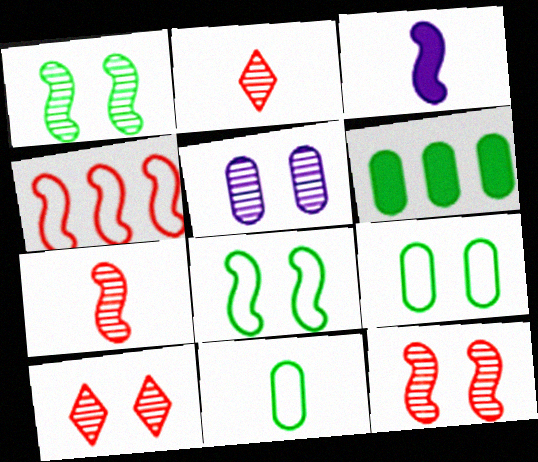[[1, 3, 4], 
[1, 5, 10], 
[2, 3, 11]]